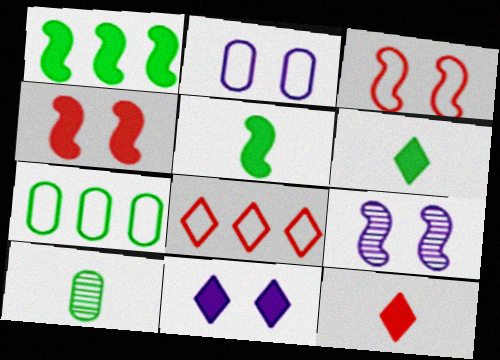[[2, 9, 11], 
[7, 9, 12]]